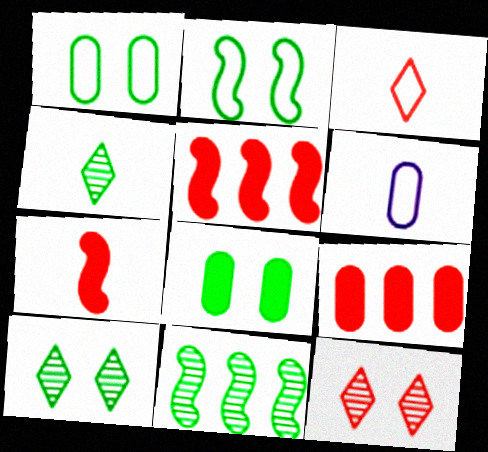[[2, 8, 10], 
[4, 6, 7], 
[5, 6, 10]]